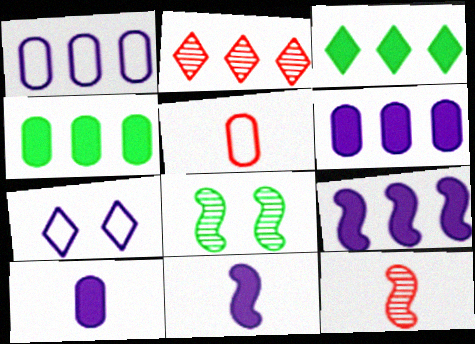[[4, 7, 12]]